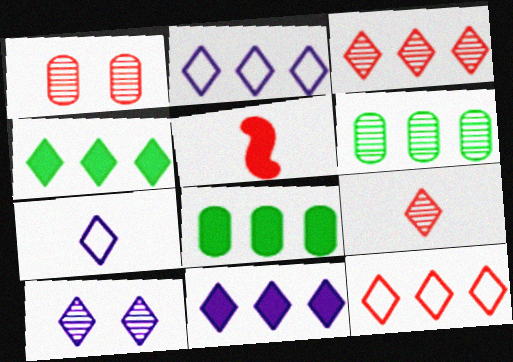[[1, 5, 12], 
[2, 3, 4], 
[7, 10, 11]]